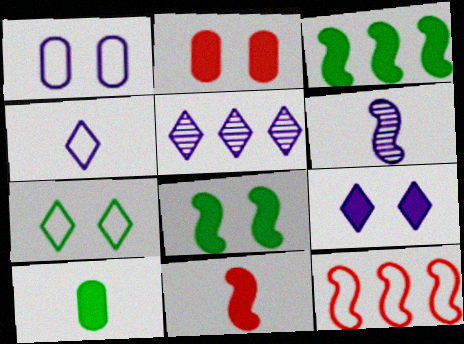[[2, 8, 9], 
[4, 5, 9], 
[6, 8, 12]]